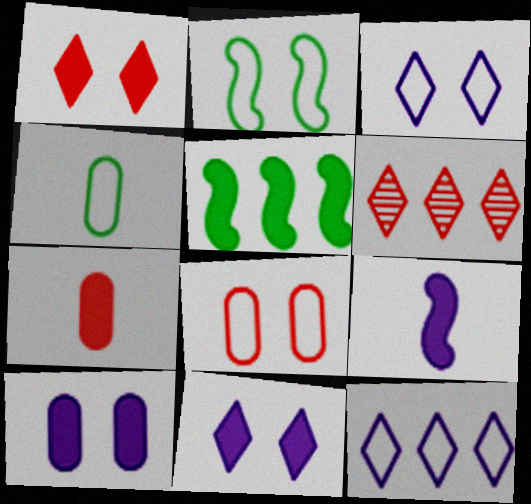[[2, 3, 8], 
[5, 7, 11]]